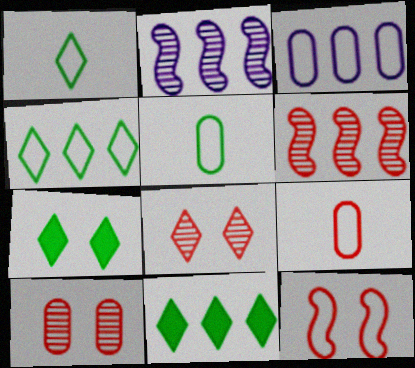[[1, 3, 12], 
[2, 7, 9], 
[3, 6, 11]]